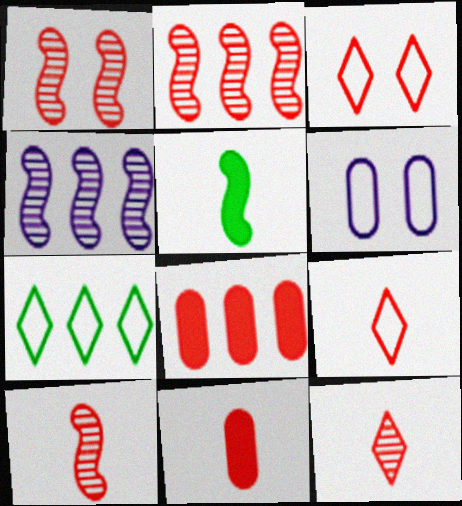[[1, 2, 10], 
[1, 8, 9], 
[2, 3, 11], 
[3, 8, 10], 
[4, 7, 8], 
[9, 10, 11]]